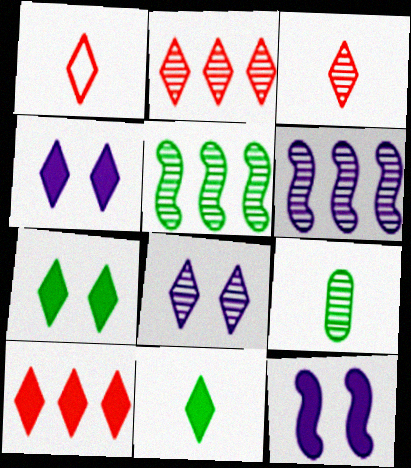[[4, 10, 11]]